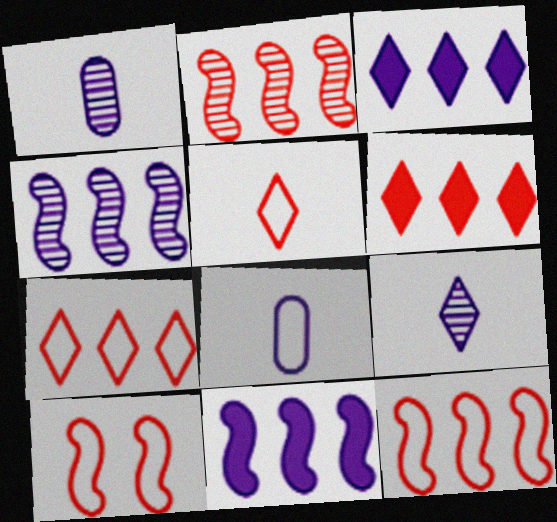[]